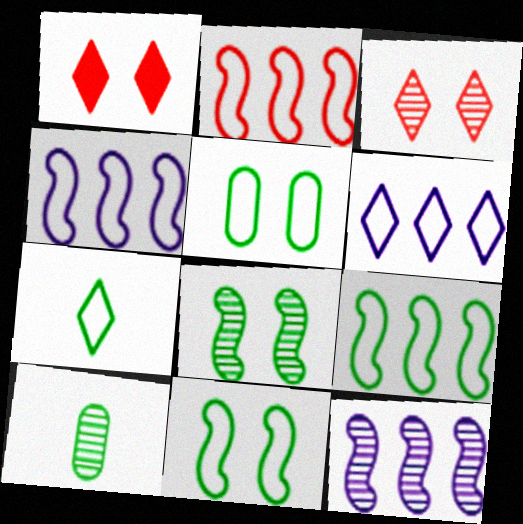[[1, 4, 10], 
[2, 4, 9], 
[3, 10, 12], 
[5, 7, 9]]